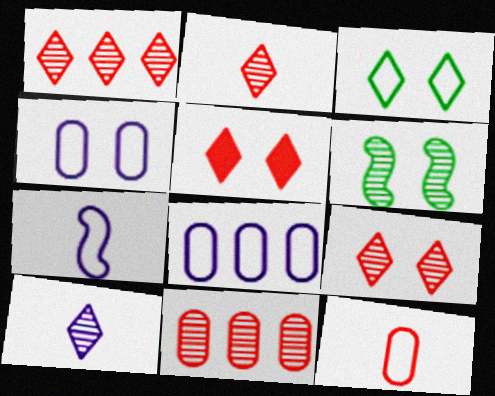[[1, 2, 9], 
[4, 5, 6], 
[6, 10, 11]]